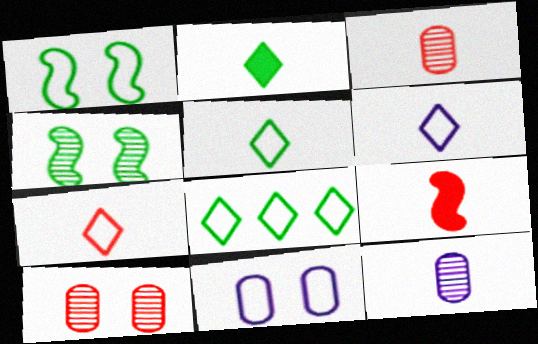[[3, 7, 9], 
[5, 6, 7], 
[5, 9, 12]]